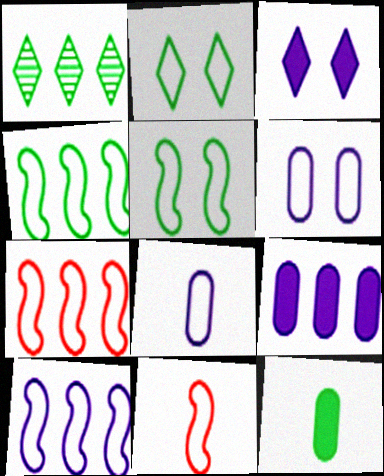[[1, 5, 12], 
[1, 7, 9], 
[2, 7, 8], 
[4, 7, 10], 
[5, 10, 11]]